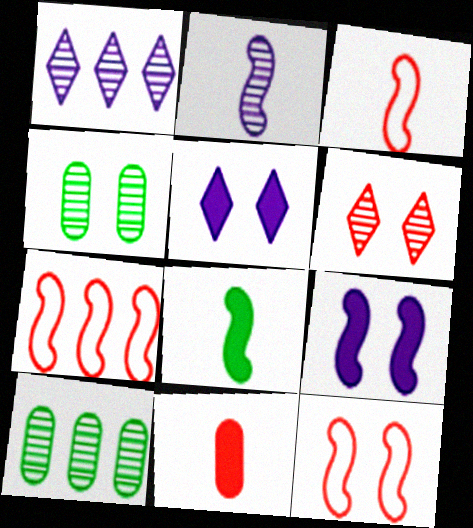[[2, 3, 8], 
[2, 6, 10], 
[3, 5, 10], 
[3, 7, 12], 
[4, 5, 12], 
[6, 7, 11]]